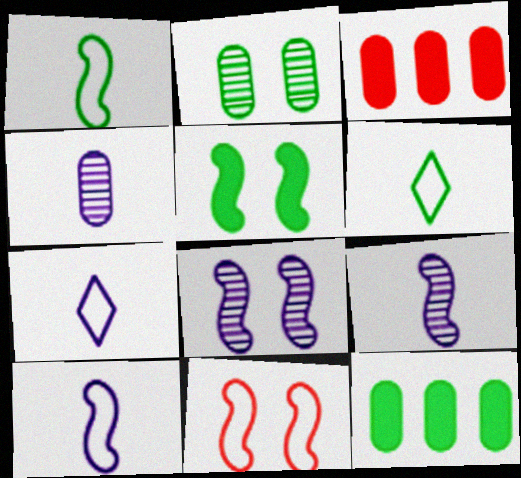[[3, 6, 8], 
[5, 8, 11]]